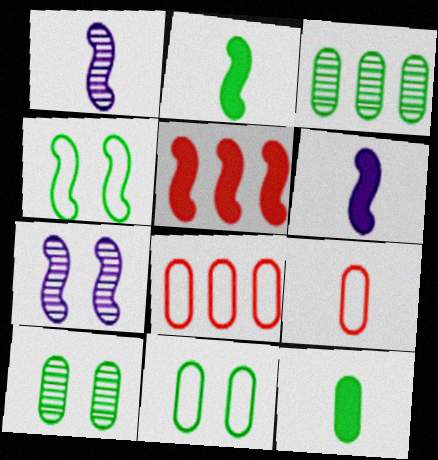[[1, 4, 5], 
[3, 11, 12]]